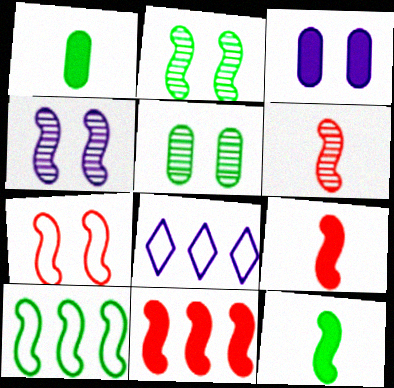[[2, 10, 12], 
[4, 9, 10], 
[5, 8, 9], 
[6, 7, 11]]